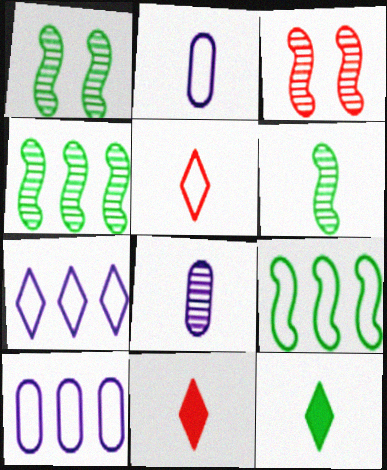[[1, 4, 6], 
[1, 10, 11], 
[2, 6, 11], 
[3, 10, 12]]